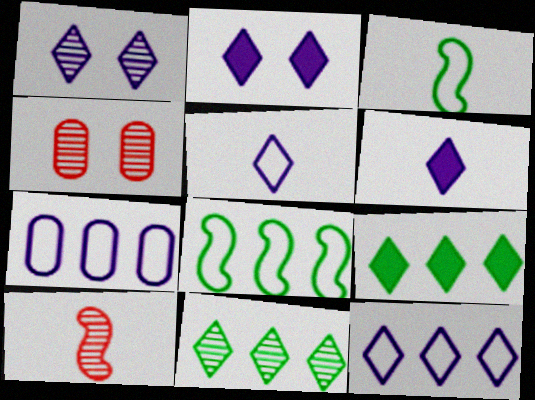[[1, 6, 12], 
[4, 6, 8]]